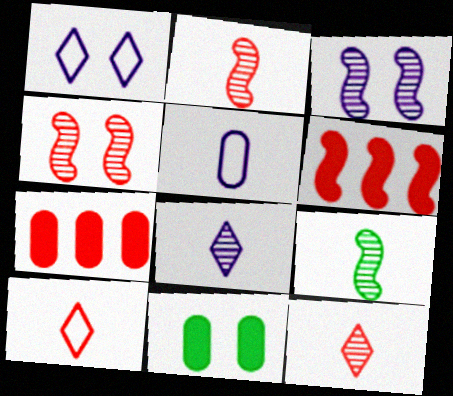[[1, 4, 11], 
[1, 7, 9], 
[4, 7, 10]]